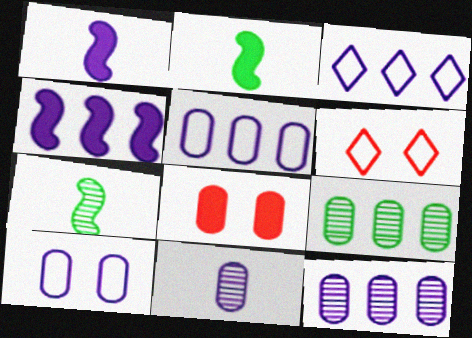[[1, 6, 9], 
[2, 6, 12], 
[3, 4, 12], 
[3, 7, 8]]